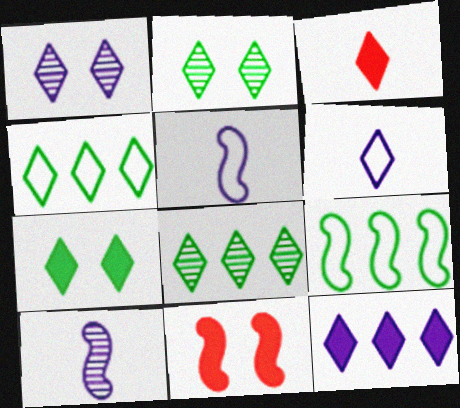[[1, 3, 4], 
[1, 6, 12], 
[3, 7, 12], 
[9, 10, 11]]